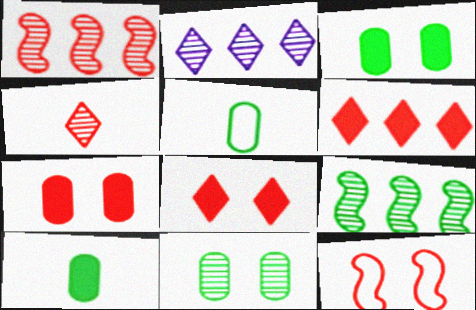[[2, 10, 12]]